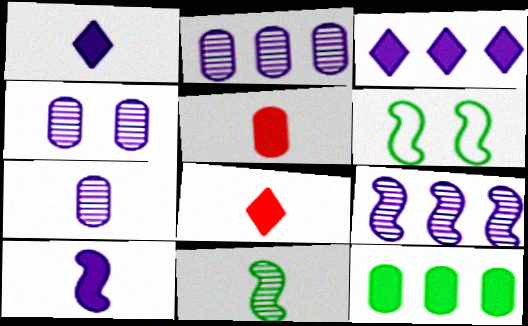[[2, 4, 7], 
[2, 6, 8]]